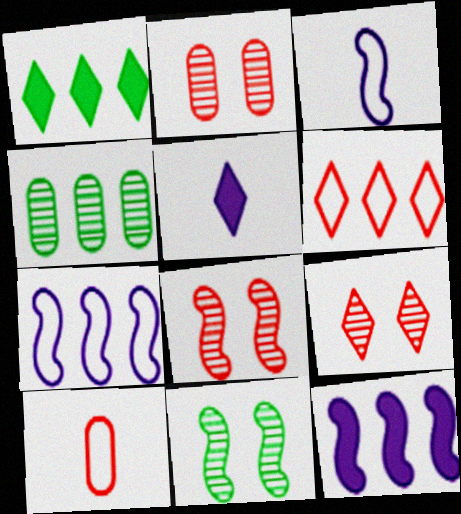[[1, 2, 3], 
[2, 8, 9], 
[4, 6, 12]]